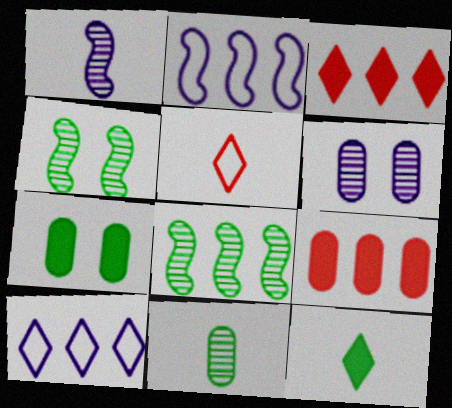[[8, 9, 10]]